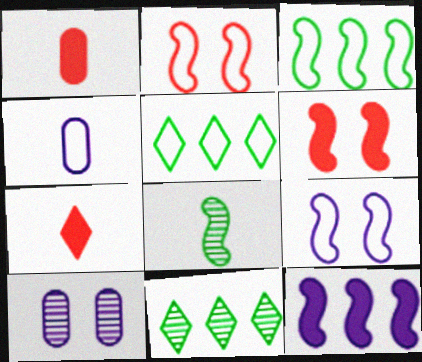[[1, 9, 11], 
[2, 4, 5], 
[2, 8, 12], 
[3, 7, 10], 
[4, 6, 11], 
[4, 7, 8]]